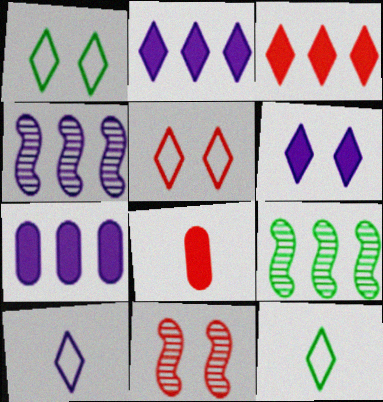[[1, 4, 8], 
[7, 11, 12]]